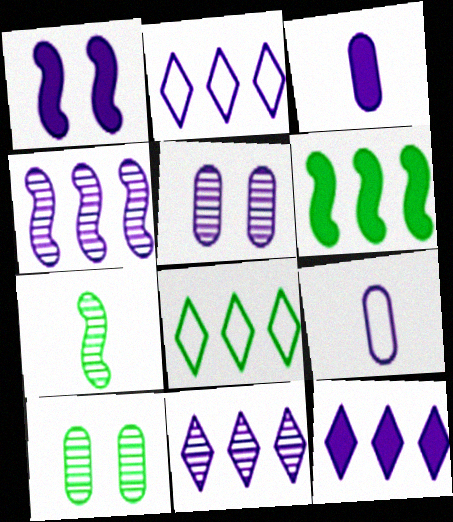[[1, 3, 12], 
[1, 9, 11], 
[2, 11, 12]]